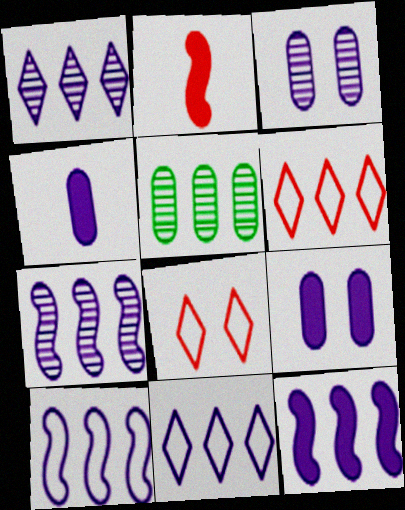[[5, 6, 12], 
[7, 10, 12]]